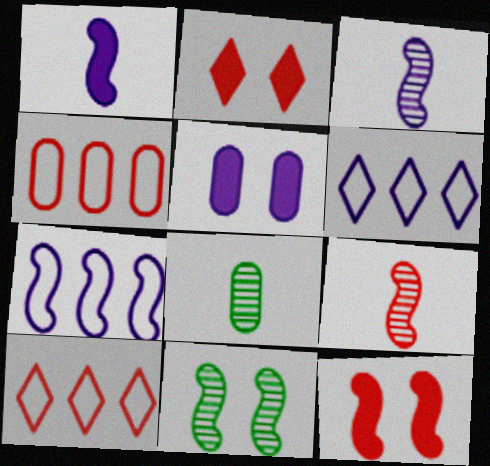[[2, 4, 9], 
[2, 7, 8], 
[3, 5, 6], 
[4, 5, 8], 
[6, 8, 12]]